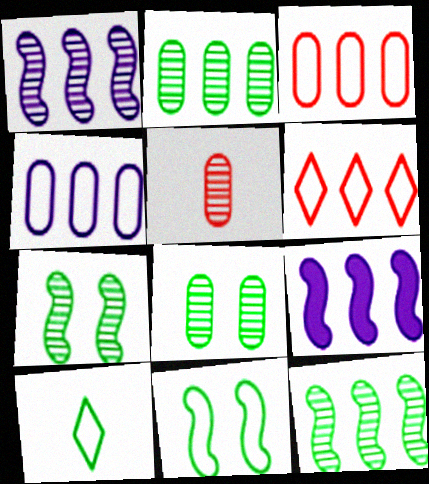[[2, 6, 9]]